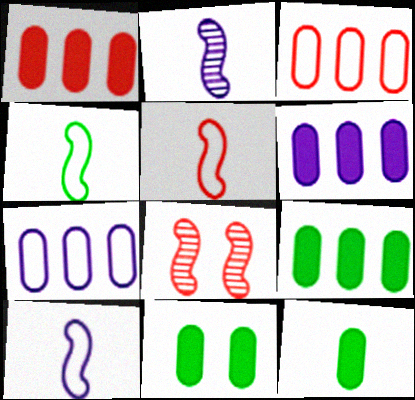[[1, 6, 9], 
[4, 5, 10], 
[9, 11, 12]]